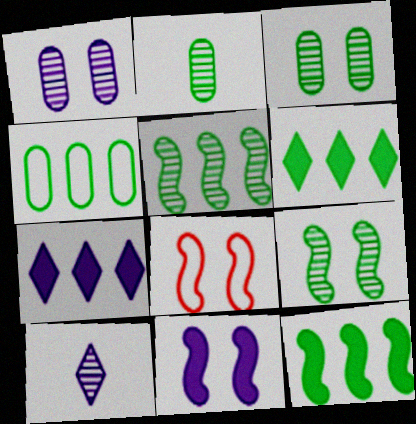[[2, 7, 8], 
[4, 5, 6], 
[8, 9, 11]]